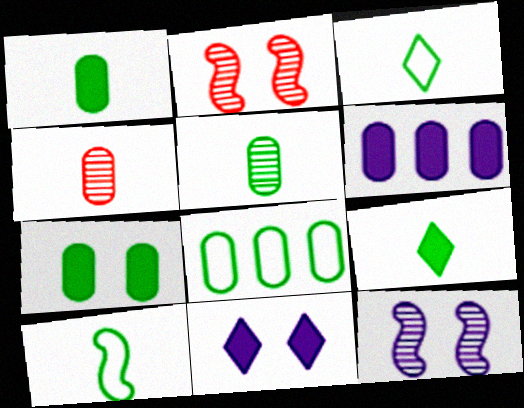[[2, 3, 6], 
[5, 7, 8], 
[5, 9, 10]]